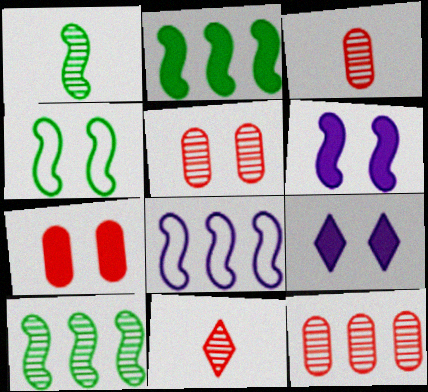[[1, 2, 4], 
[3, 5, 12], 
[4, 5, 9]]